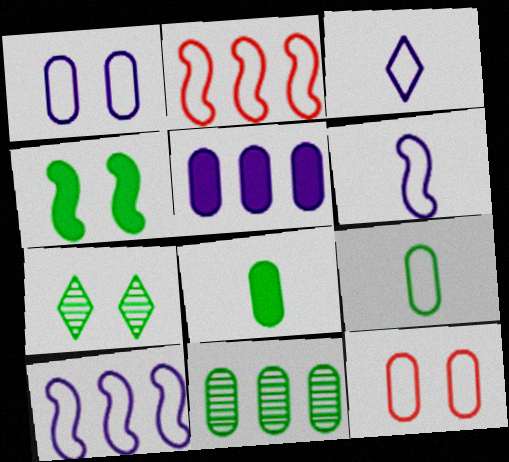[[1, 3, 10]]